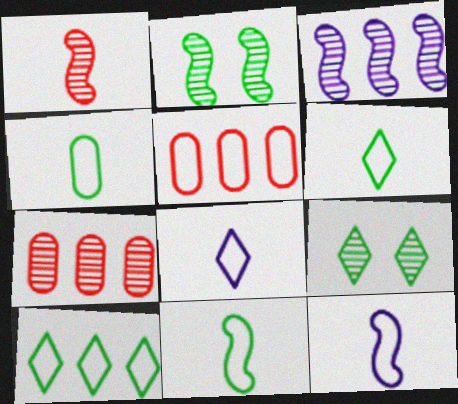[[1, 2, 3], 
[4, 6, 11]]